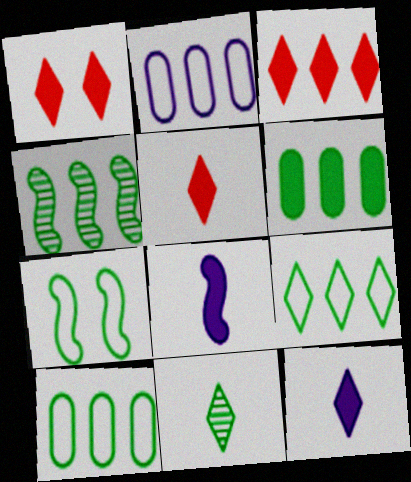[[1, 3, 5], 
[1, 6, 8], 
[2, 3, 4], 
[4, 6, 9], 
[6, 7, 11]]